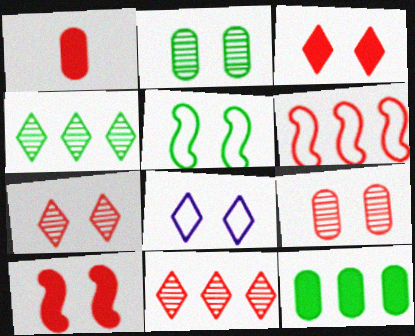[[1, 6, 7], 
[2, 8, 10]]